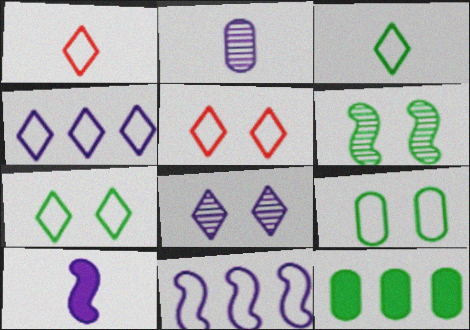[[1, 4, 7], 
[1, 9, 11], 
[3, 4, 5], 
[3, 6, 12]]